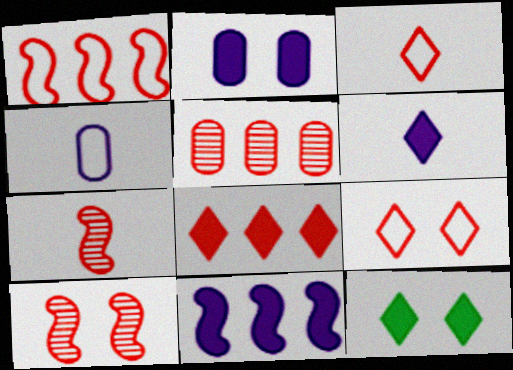[[1, 5, 8], 
[2, 6, 11], 
[6, 8, 12]]